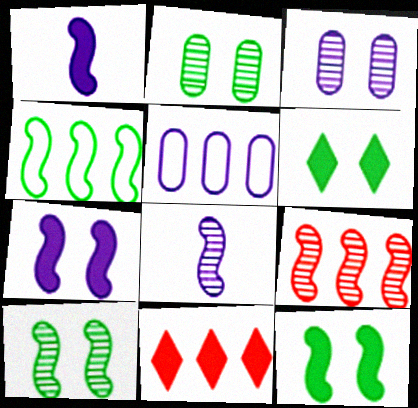[[8, 9, 10]]